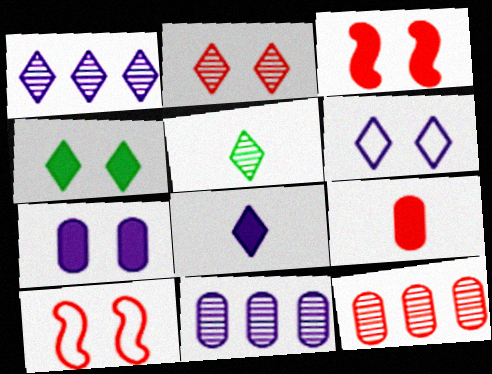[[1, 2, 5], 
[1, 6, 8], 
[2, 4, 6], 
[3, 4, 7]]